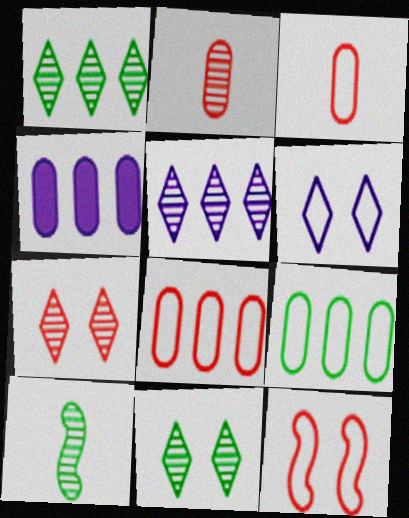[]